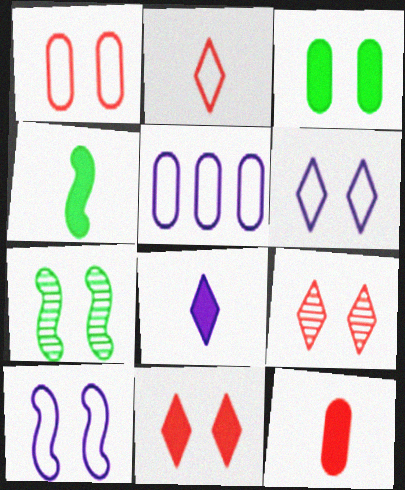[[3, 9, 10], 
[4, 5, 9], 
[4, 8, 12]]